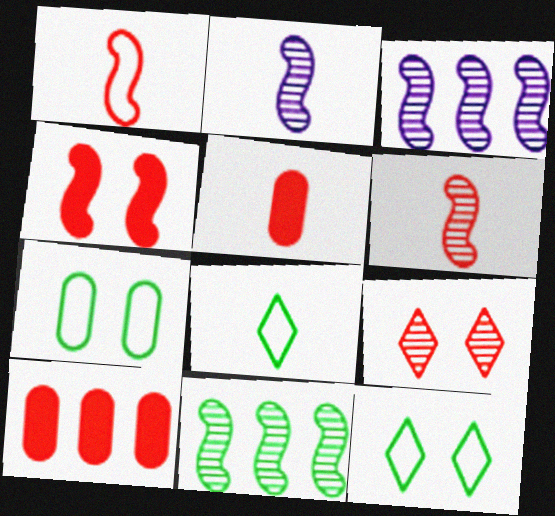[[1, 9, 10], 
[2, 5, 8], 
[2, 10, 12], 
[3, 5, 12]]